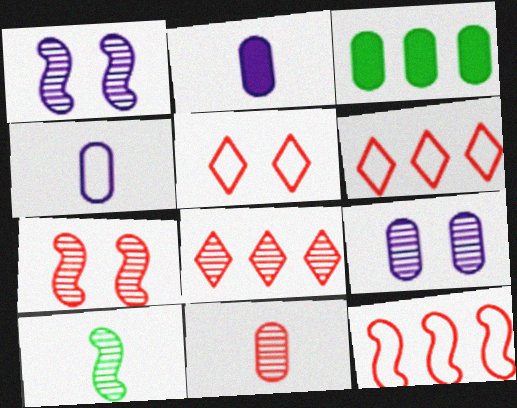[[7, 8, 11], 
[8, 9, 10]]